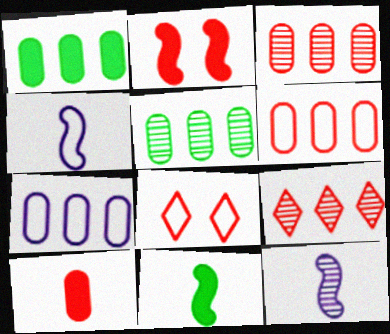[[1, 3, 7], 
[1, 8, 12]]